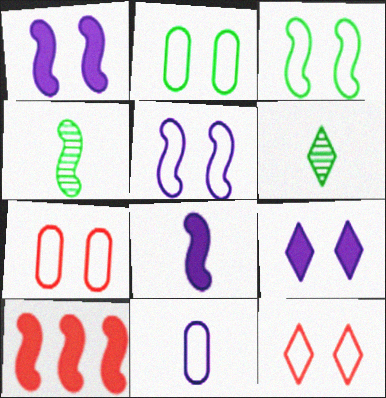[[2, 5, 12], 
[4, 5, 10]]